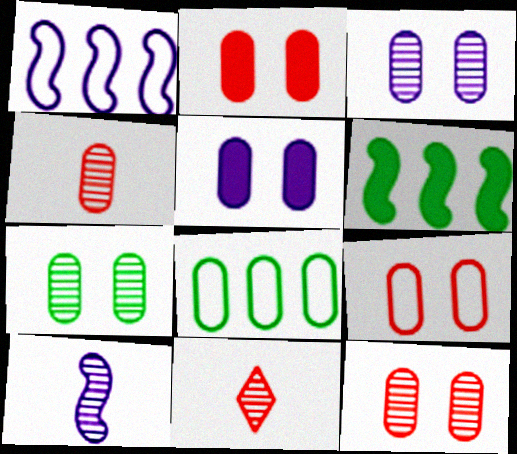[[2, 9, 12], 
[3, 7, 12], 
[4, 5, 8], 
[5, 7, 9]]